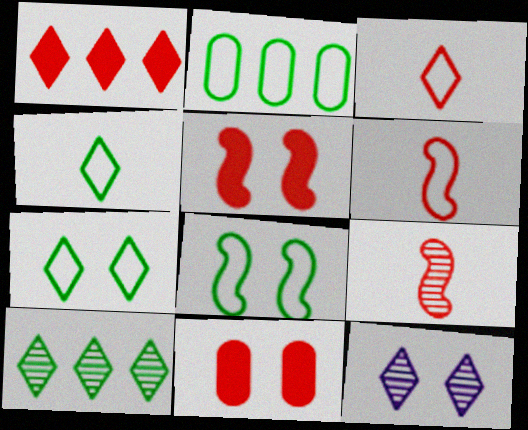[[1, 4, 12], 
[2, 4, 8], 
[8, 11, 12]]